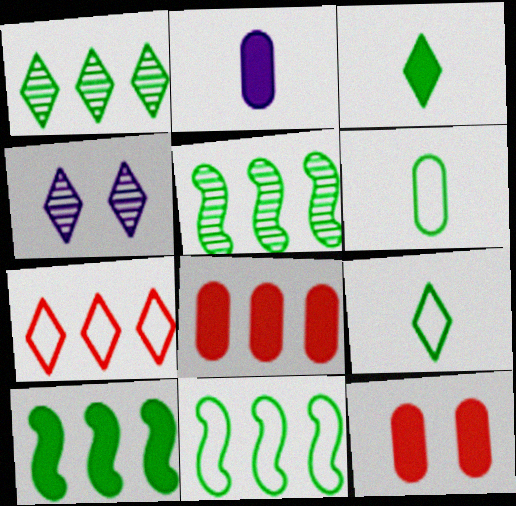[[3, 4, 7], 
[5, 10, 11]]